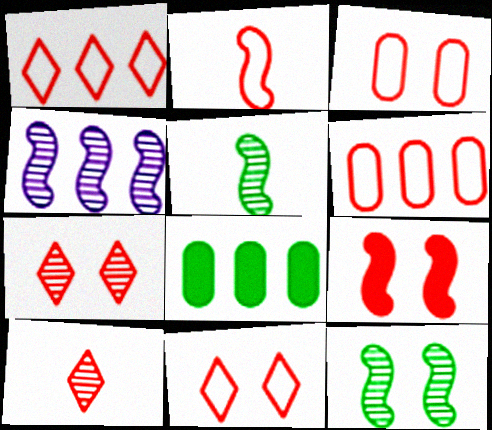[[1, 2, 3], 
[1, 4, 8], 
[2, 6, 11], 
[3, 7, 9], 
[6, 9, 10]]